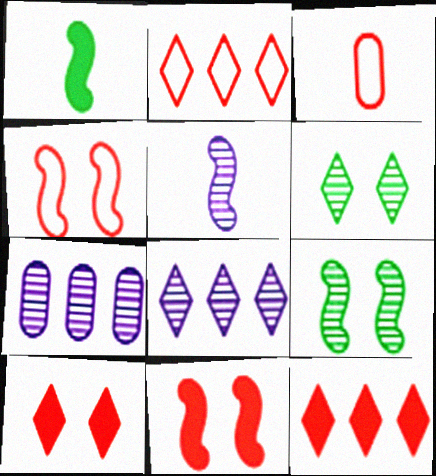[[2, 3, 4]]